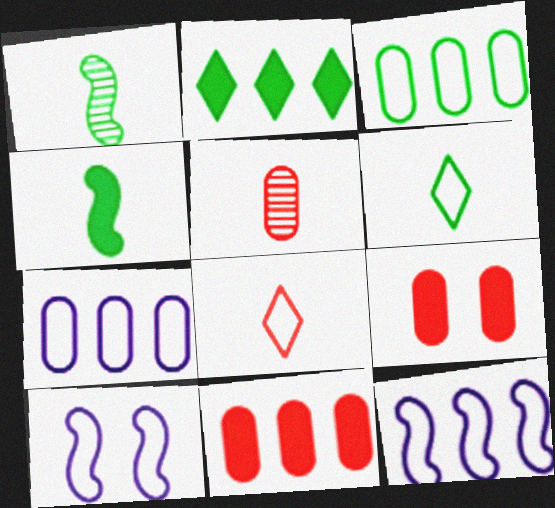[[2, 5, 10], 
[3, 8, 10]]